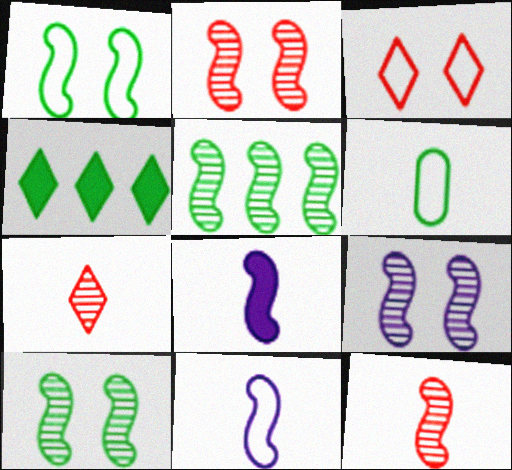[[2, 9, 10], 
[4, 6, 10], 
[5, 9, 12], 
[6, 7, 8]]